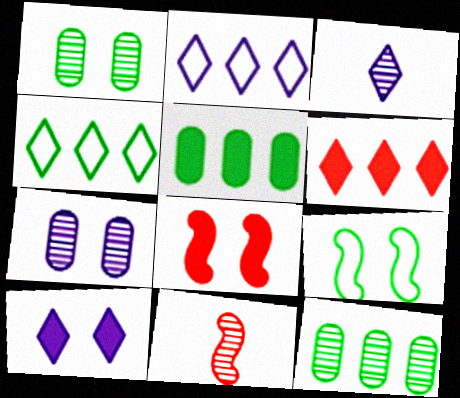[[2, 3, 10]]